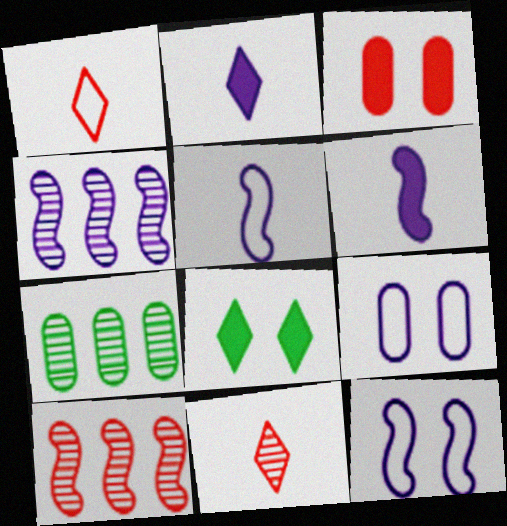[[1, 3, 10], 
[2, 4, 9], 
[4, 6, 12]]